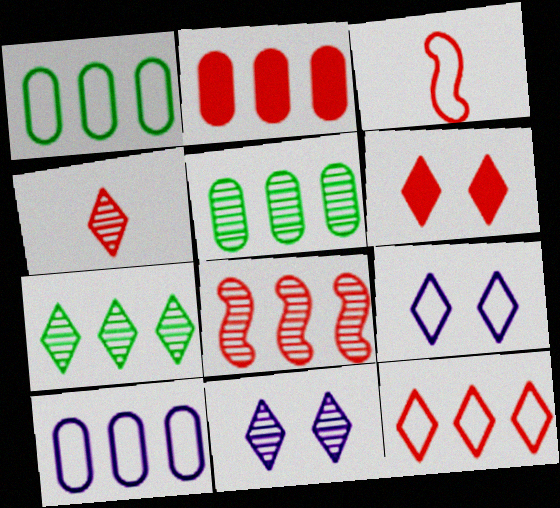[[1, 3, 9], 
[2, 5, 10], 
[2, 8, 12], 
[4, 6, 12], 
[4, 7, 11]]